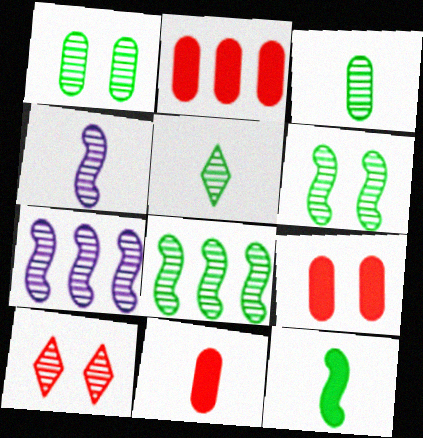[[1, 5, 8], 
[2, 9, 11], 
[3, 7, 10]]